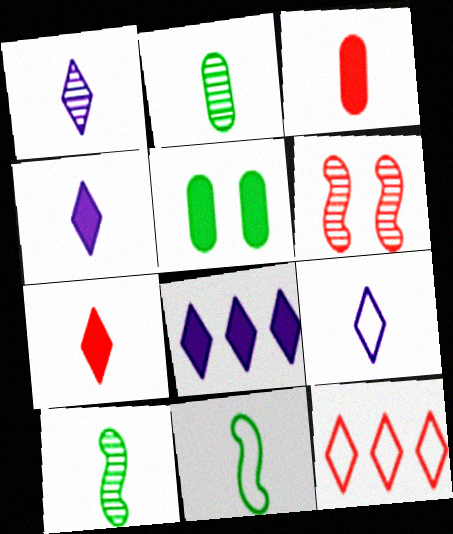[[1, 3, 11], 
[1, 4, 9], 
[3, 6, 12], 
[3, 9, 10]]